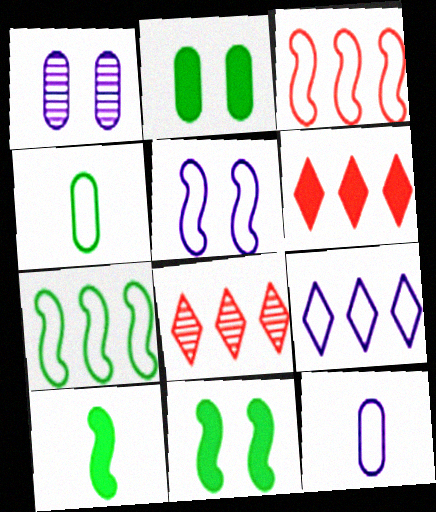[[5, 9, 12], 
[8, 11, 12]]